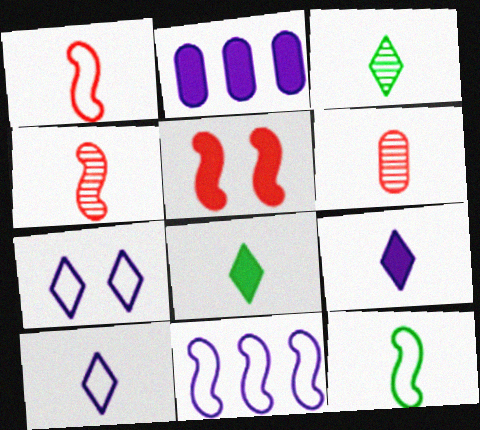[[2, 5, 8], 
[6, 9, 12]]